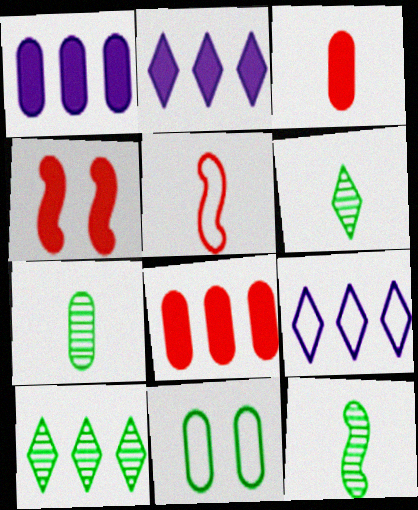[[4, 7, 9], 
[5, 9, 11], 
[6, 7, 12]]